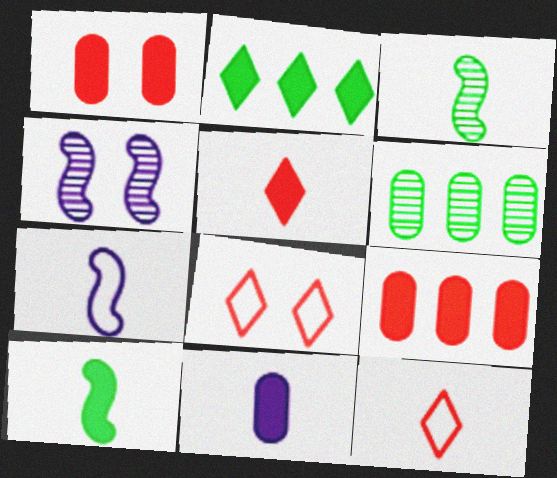[[3, 11, 12], 
[5, 10, 11]]